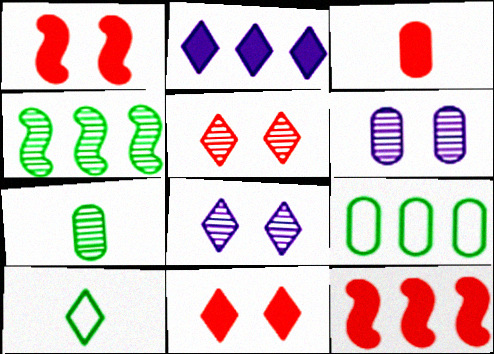[[2, 5, 10], 
[3, 6, 9], 
[3, 11, 12], 
[6, 10, 12]]